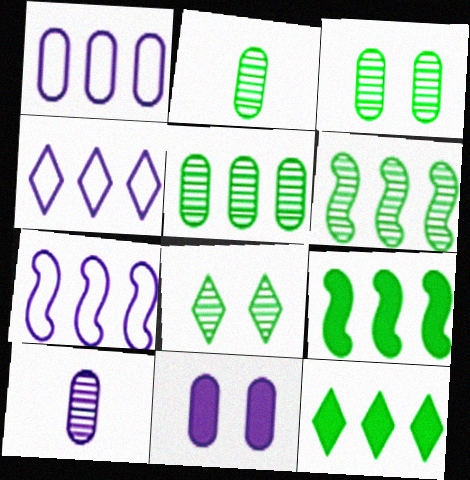[[1, 4, 7], 
[1, 10, 11], 
[2, 3, 5], 
[2, 6, 8]]